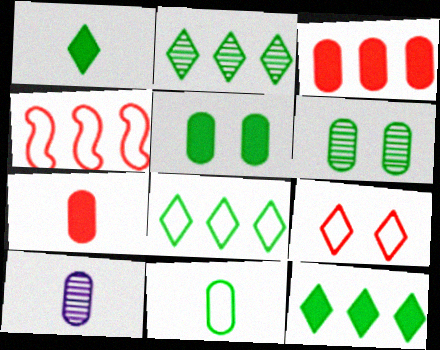[[2, 8, 12], 
[7, 10, 11]]